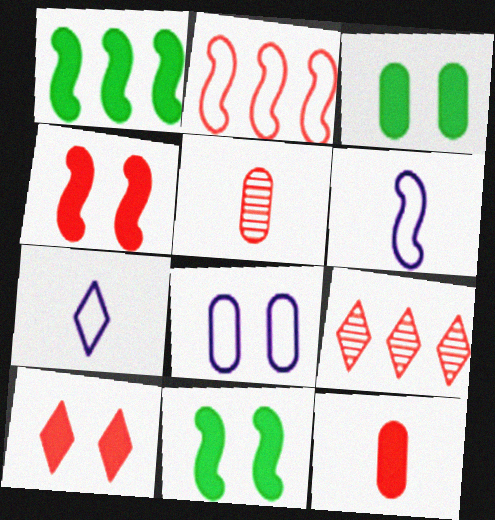[[2, 5, 10], 
[3, 6, 9]]